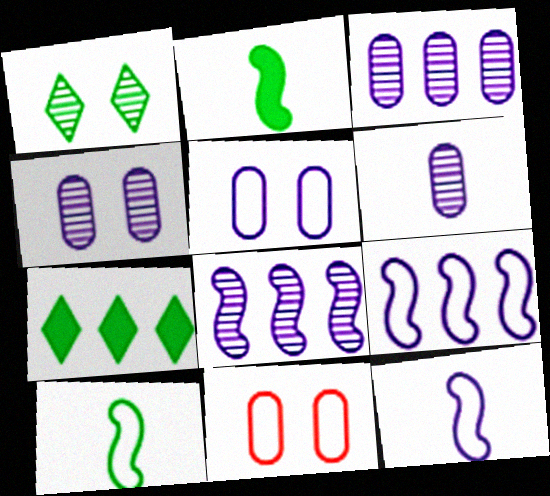[[3, 4, 6]]